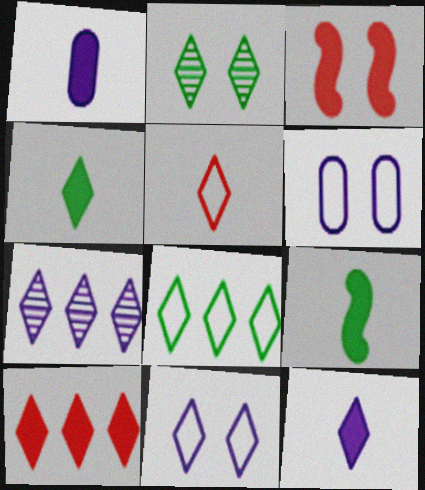[[2, 3, 6], 
[2, 4, 8], 
[5, 8, 11], 
[7, 8, 10], 
[7, 11, 12]]